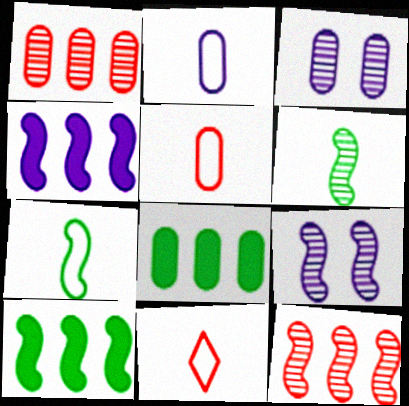[[2, 7, 11], 
[3, 5, 8], 
[3, 10, 11], 
[6, 9, 12], 
[8, 9, 11]]